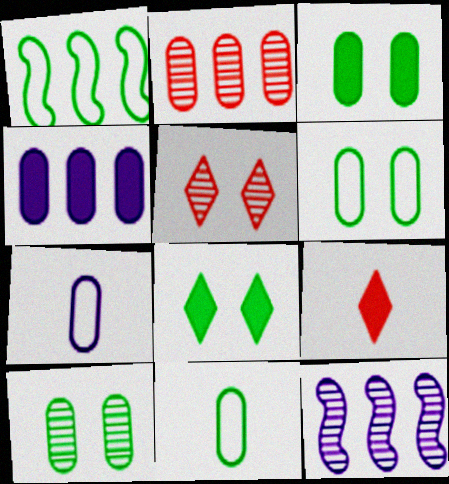[[2, 3, 7], 
[3, 6, 10], 
[6, 9, 12]]